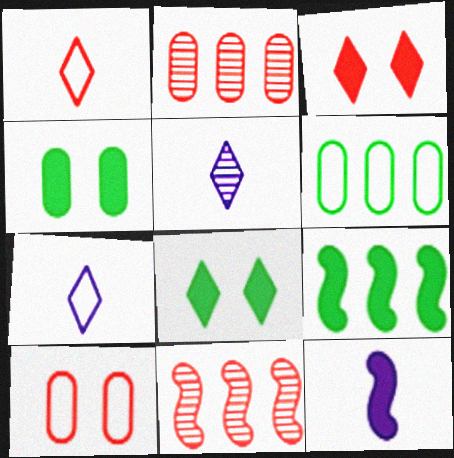[[4, 7, 11], 
[5, 9, 10]]